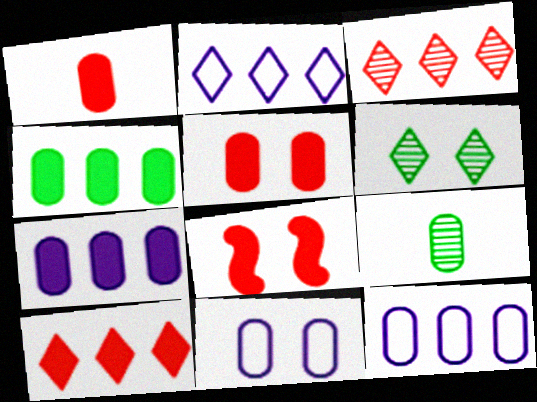[[1, 8, 10], 
[2, 8, 9], 
[5, 9, 12], 
[6, 8, 11]]